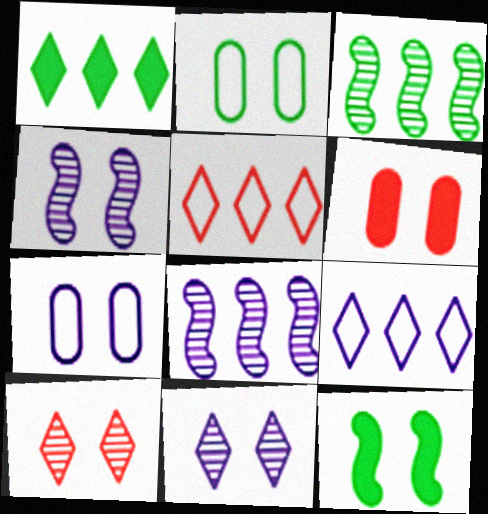[[7, 10, 12]]